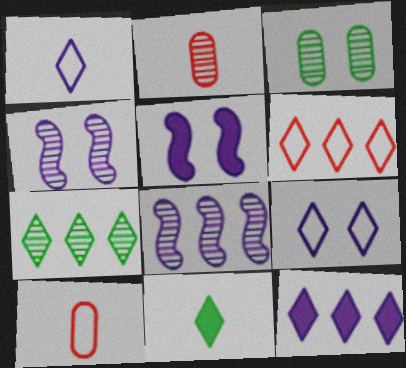[[2, 4, 7], 
[5, 7, 10], 
[6, 7, 12]]